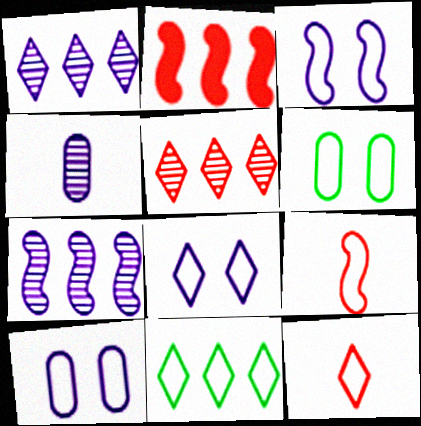[[3, 8, 10], 
[8, 11, 12], 
[9, 10, 11]]